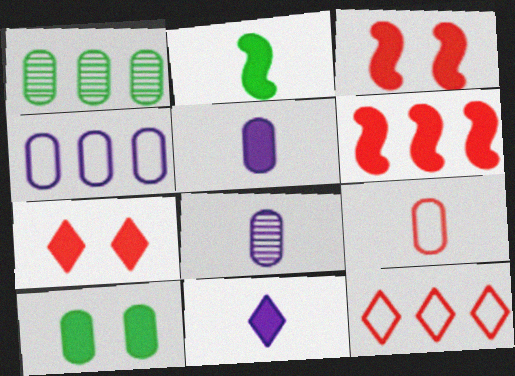[[6, 10, 11]]